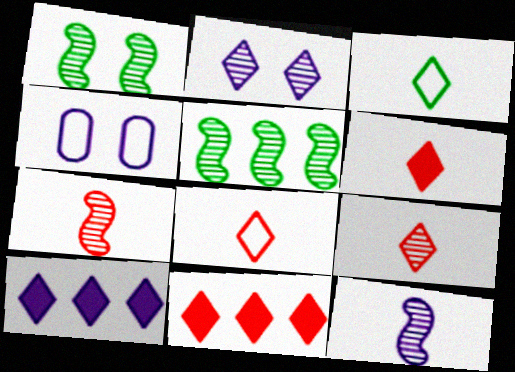[[2, 3, 11], 
[4, 5, 6], 
[4, 10, 12], 
[6, 8, 9]]